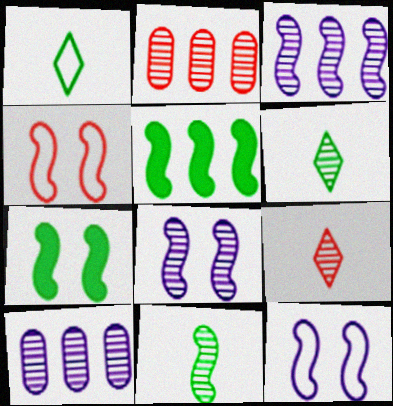[[2, 6, 8], 
[4, 7, 8]]